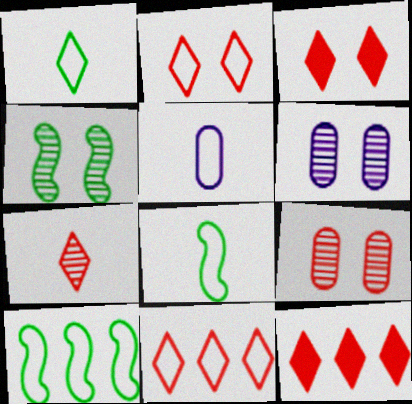[[2, 5, 10], 
[2, 7, 12], 
[3, 7, 11], 
[4, 5, 12], 
[6, 8, 12]]